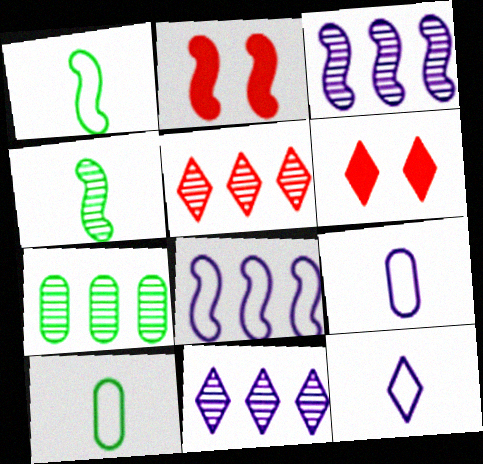[[1, 2, 3], 
[2, 4, 8], 
[2, 7, 12], 
[2, 10, 11], 
[3, 5, 7], 
[3, 6, 10]]